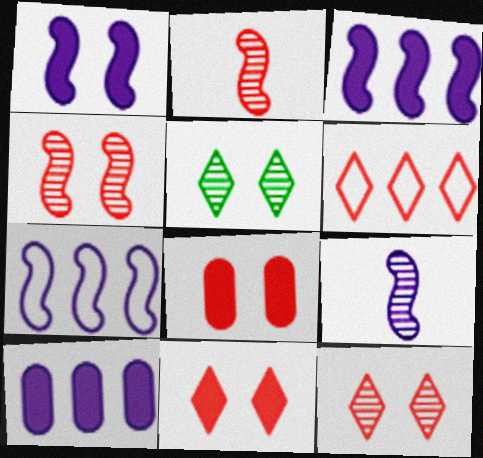[[1, 7, 9], 
[2, 6, 8]]